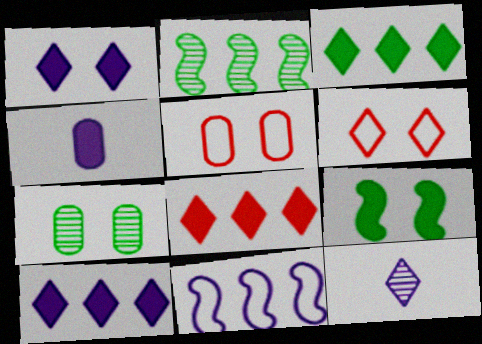[[2, 4, 6], 
[3, 6, 12], 
[3, 8, 10], 
[4, 8, 9]]